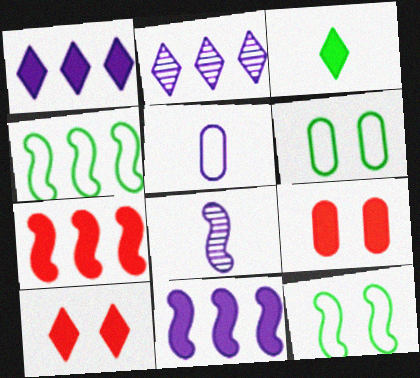[[1, 3, 10], 
[3, 9, 11], 
[7, 8, 12]]